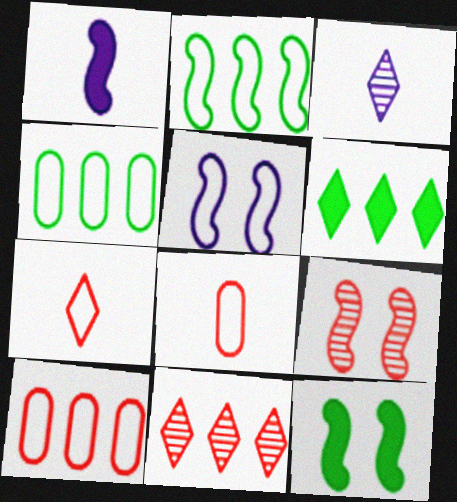[[1, 2, 9], 
[3, 10, 12], 
[4, 5, 7], 
[5, 9, 12]]